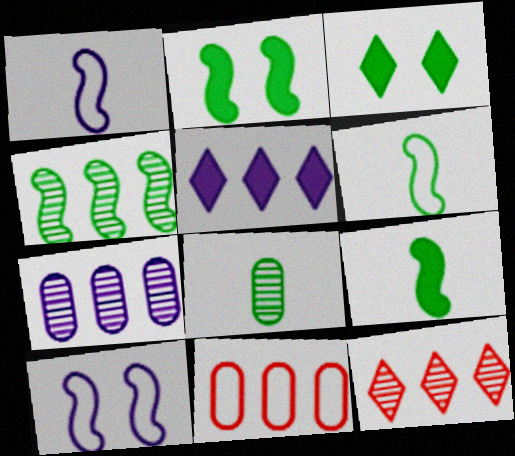[[2, 4, 6], 
[4, 5, 11], 
[4, 7, 12]]